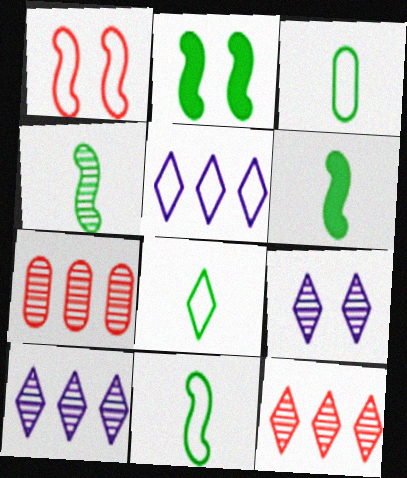[[1, 3, 5], 
[3, 8, 11], 
[4, 6, 11], 
[4, 7, 9]]